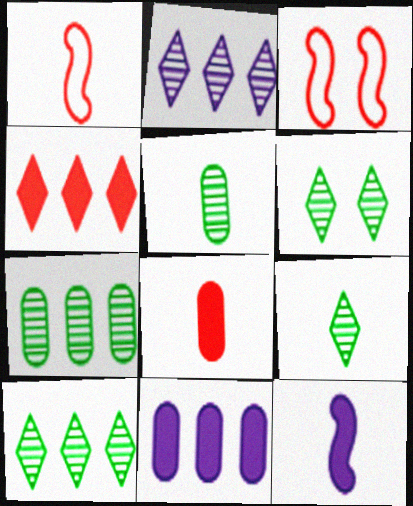[[1, 6, 11], 
[3, 9, 11], 
[6, 9, 10]]